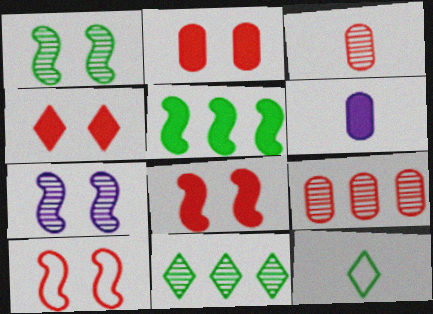[[2, 4, 8], 
[3, 7, 11], 
[4, 5, 6], 
[6, 10, 11]]